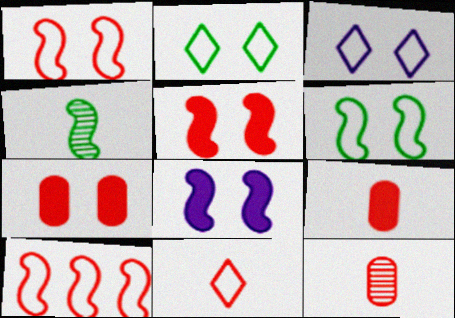[[4, 8, 10]]